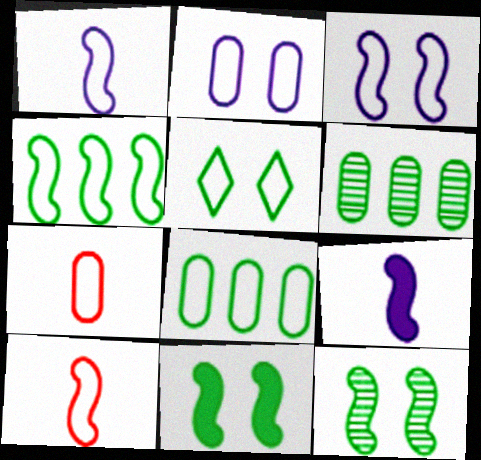[[2, 7, 8], 
[3, 4, 10]]